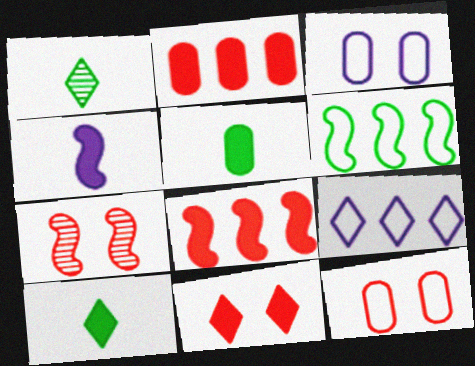[[1, 3, 8], 
[1, 9, 11], 
[4, 6, 7], 
[5, 7, 9], 
[7, 11, 12]]